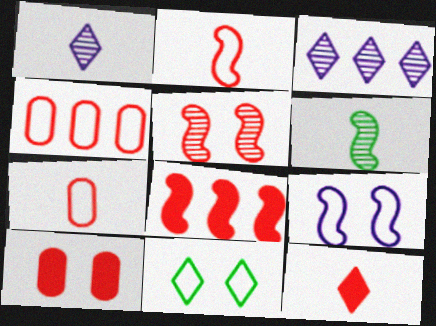[[2, 5, 8], 
[3, 11, 12], 
[4, 5, 12], 
[6, 8, 9], 
[8, 10, 12]]